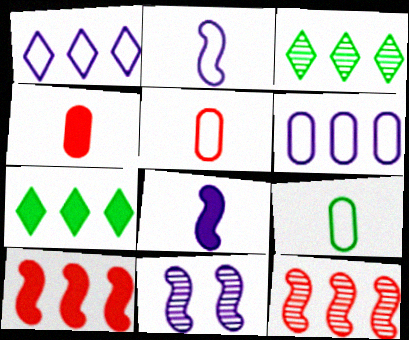[[3, 6, 10], 
[5, 7, 11], 
[6, 7, 12]]